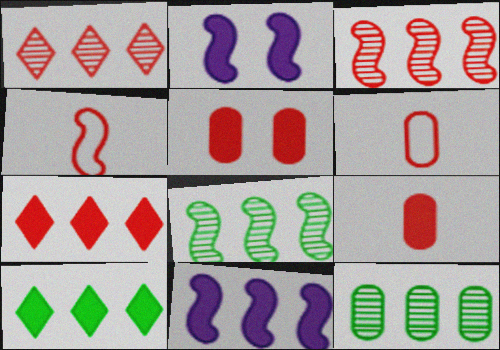[[1, 4, 5], 
[2, 4, 8], 
[2, 9, 10]]